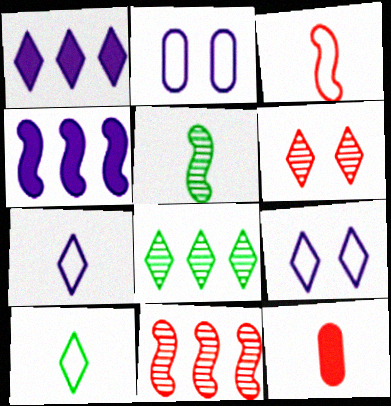[[1, 6, 10], 
[5, 7, 12]]